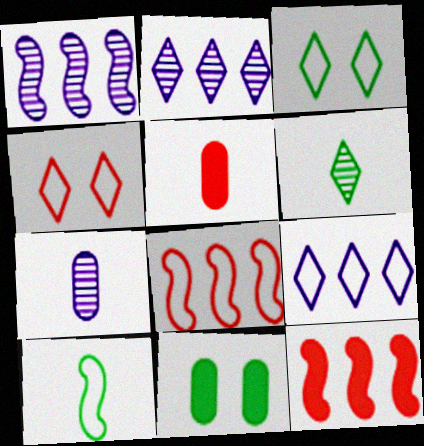[[1, 3, 5], 
[3, 7, 12]]